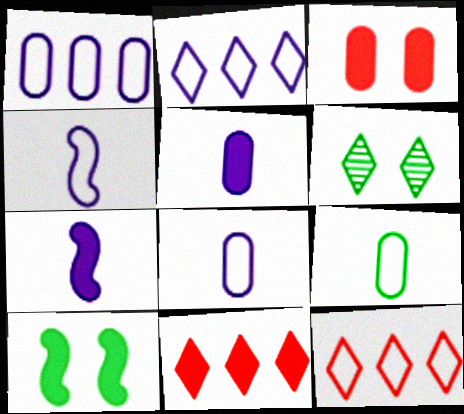[[5, 10, 11]]